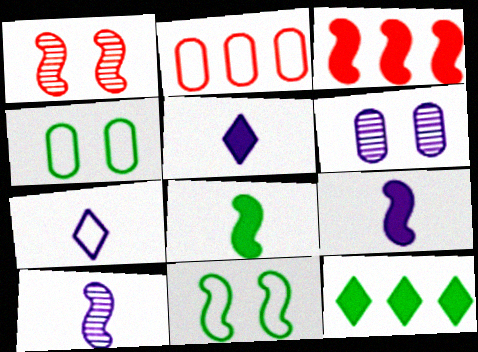[[2, 7, 11], 
[3, 10, 11]]